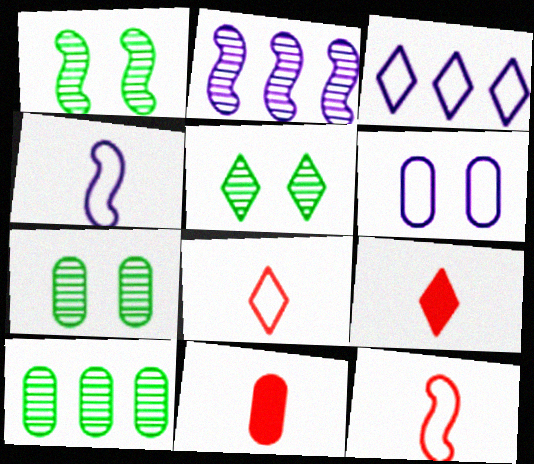[[1, 3, 11], 
[1, 5, 7], 
[3, 4, 6], 
[3, 5, 9], 
[6, 10, 11]]